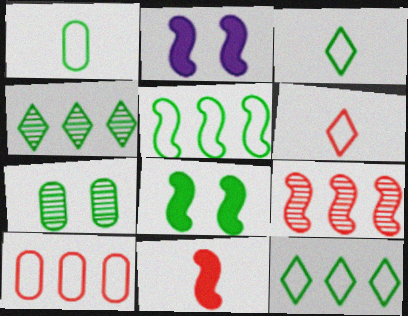[[1, 4, 8]]